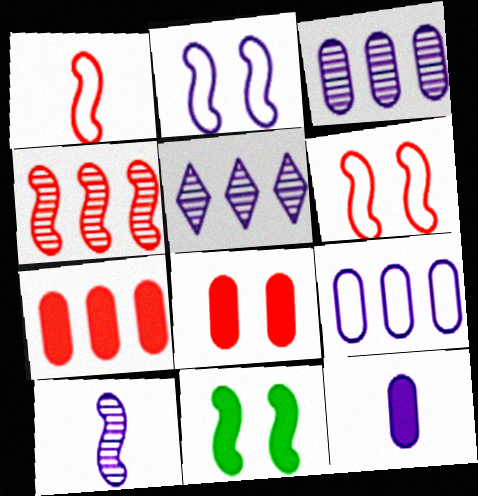[[2, 5, 12]]